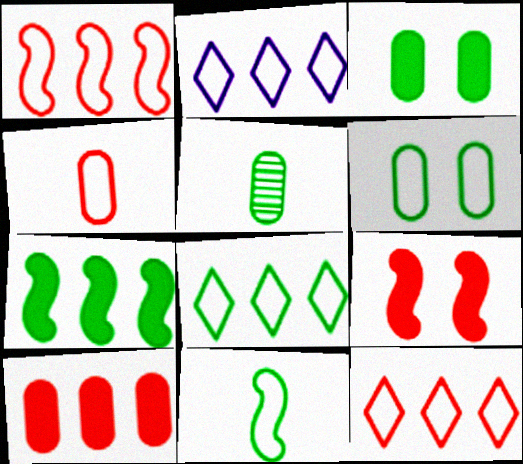[[2, 5, 9], 
[2, 8, 12], 
[6, 8, 11]]